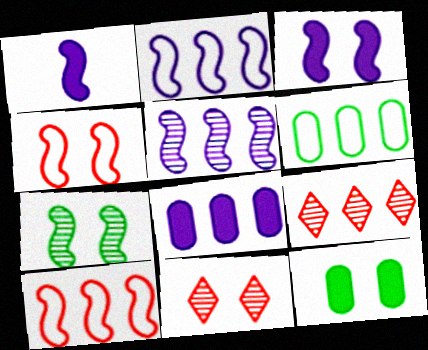[[1, 6, 11], 
[1, 7, 10], 
[3, 4, 7]]